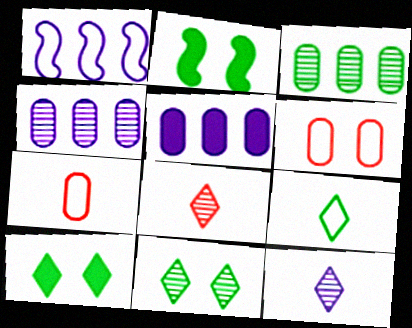[[1, 6, 9], 
[2, 3, 9]]